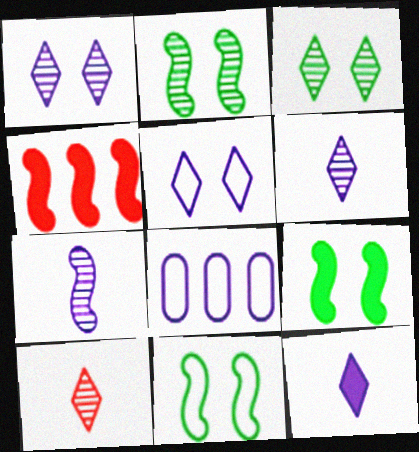[[2, 9, 11], 
[4, 7, 11], 
[8, 9, 10]]